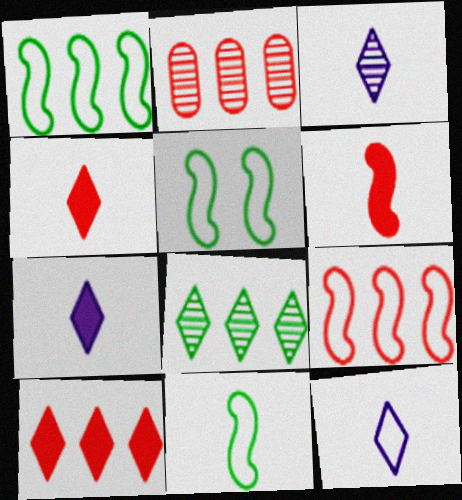[[1, 5, 11], 
[2, 5, 7], 
[2, 9, 10], 
[3, 7, 12]]